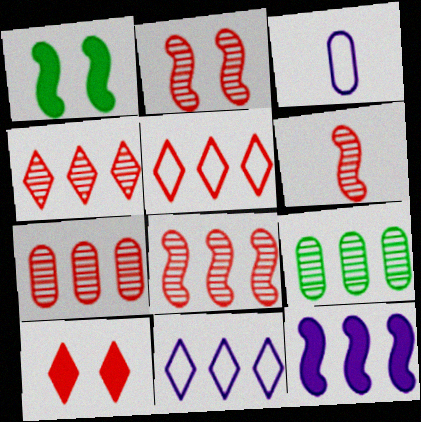[[1, 3, 4], 
[2, 6, 8], 
[4, 7, 8], 
[5, 9, 12]]